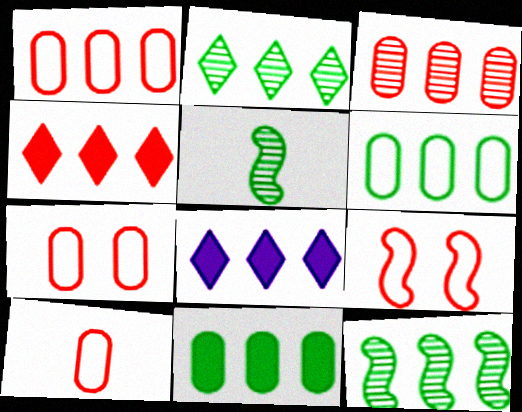[[1, 7, 10], 
[1, 8, 12], 
[5, 7, 8]]